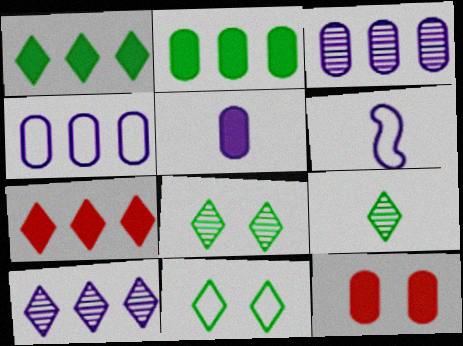[[1, 9, 11], 
[2, 5, 12]]